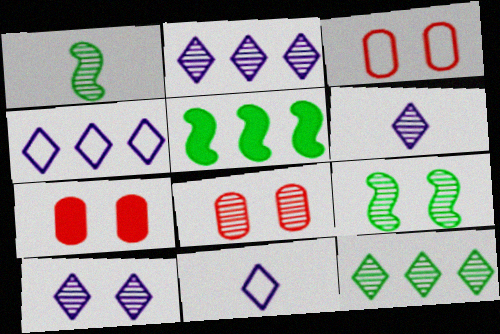[[1, 2, 8], 
[1, 4, 7], 
[2, 6, 10], 
[3, 5, 6], 
[3, 7, 8], 
[5, 8, 11], 
[8, 9, 10]]